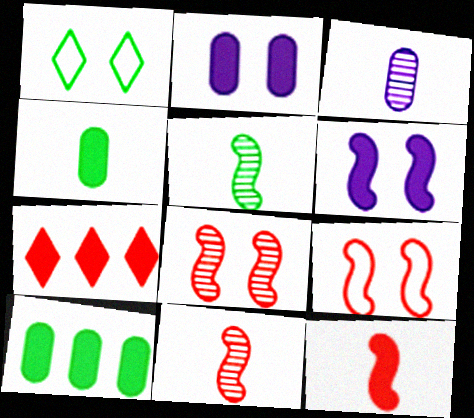[[1, 2, 8], 
[1, 5, 10], 
[4, 6, 7]]